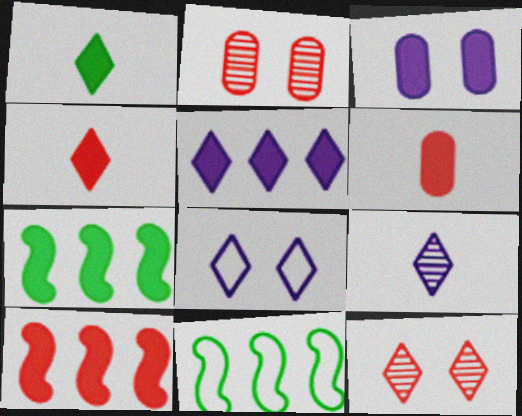[[1, 3, 10], 
[3, 4, 7], 
[5, 8, 9]]